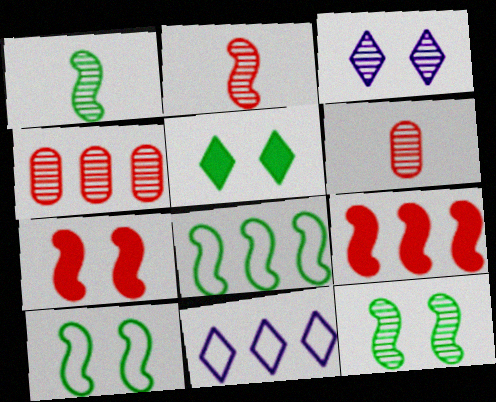[[1, 3, 4]]